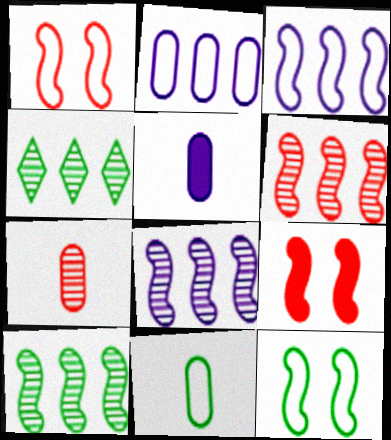[[1, 4, 5], 
[5, 7, 11], 
[6, 8, 10]]